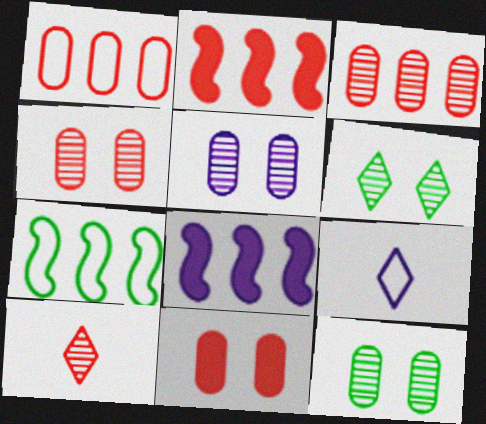[[2, 9, 12], 
[4, 5, 12], 
[5, 8, 9]]